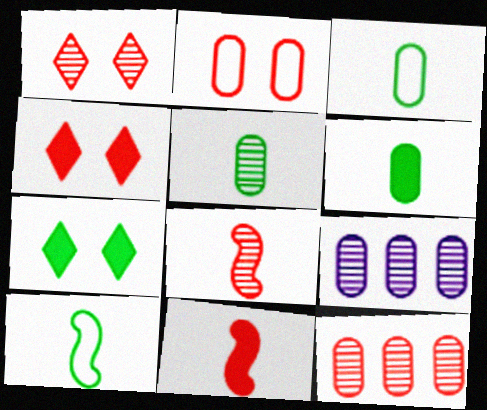[[1, 8, 12], 
[2, 6, 9], 
[3, 5, 6], 
[4, 9, 10]]